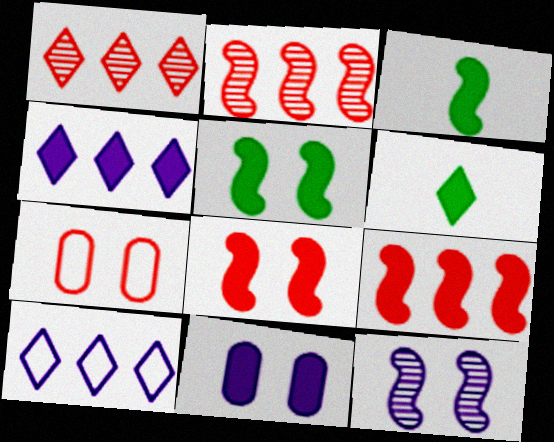[[6, 9, 11]]